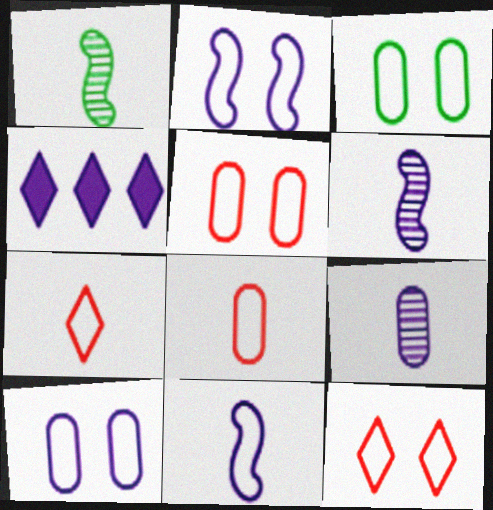[[1, 4, 5], 
[2, 3, 12], 
[2, 4, 9], 
[3, 5, 10], 
[4, 6, 10]]